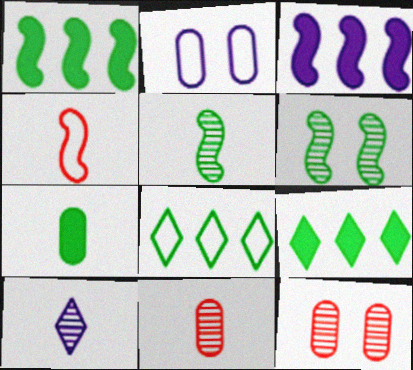[[2, 3, 10], 
[2, 4, 8], 
[3, 4, 6], 
[4, 7, 10], 
[5, 10, 11], 
[6, 7, 8]]